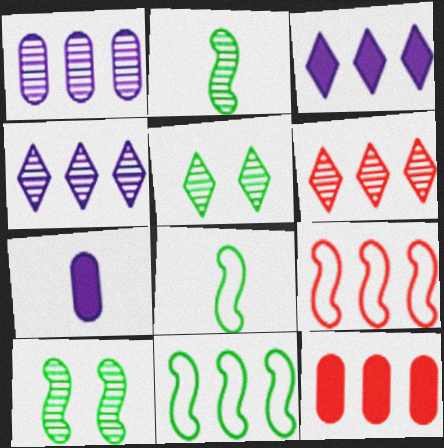[[4, 11, 12], 
[5, 7, 9], 
[6, 9, 12]]